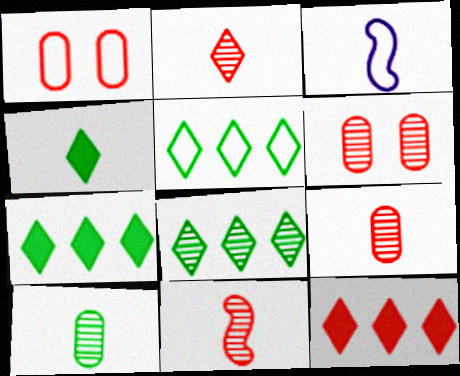[[1, 3, 5], 
[1, 11, 12], 
[2, 9, 11], 
[3, 4, 9], 
[3, 6, 7], 
[5, 7, 8]]